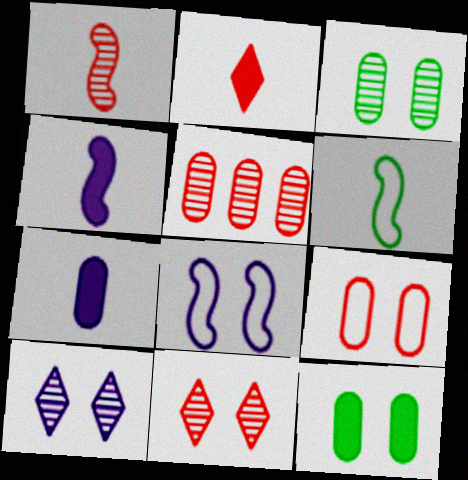[[1, 4, 6], 
[1, 5, 11], 
[8, 11, 12]]